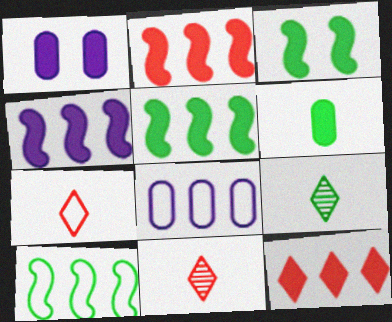[[1, 10, 11], 
[2, 4, 5], 
[3, 8, 11]]